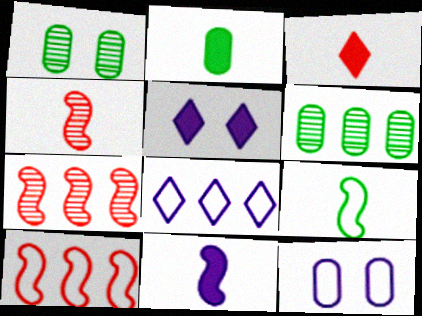[[2, 3, 11], 
[4, 9, 11]]